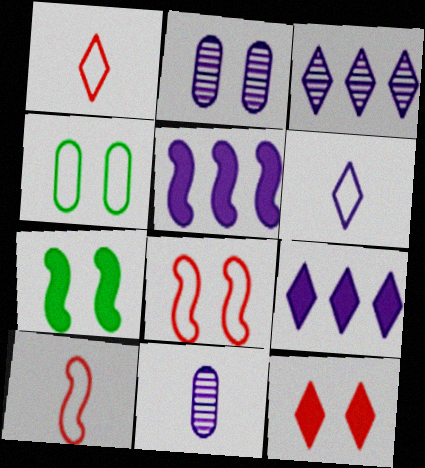[[2, 5, 6]]